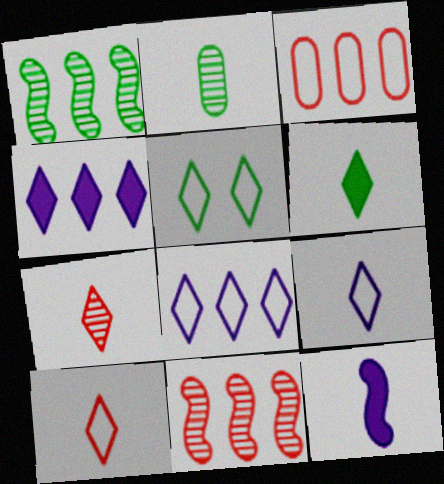[[1, 3, 4], 
[2, 10, 12], 
[4, 5, 7], 
[5, 8, 10], 
[6, 7, 9]]